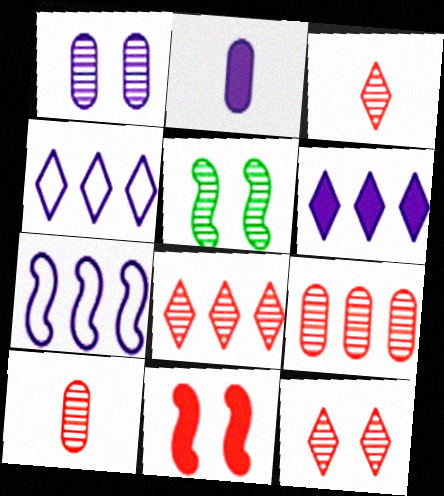[[1, 5, 12], 
[3, 8, 12]]